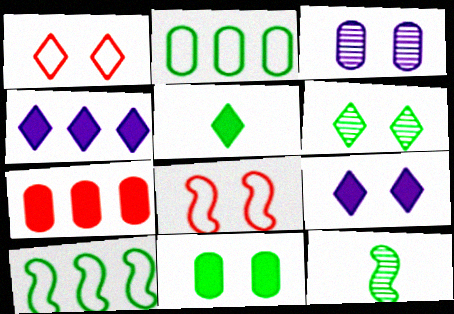[[1, 6, 9]]